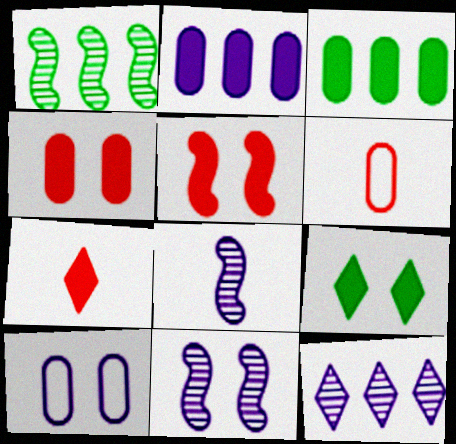[[1, 7, 10]]